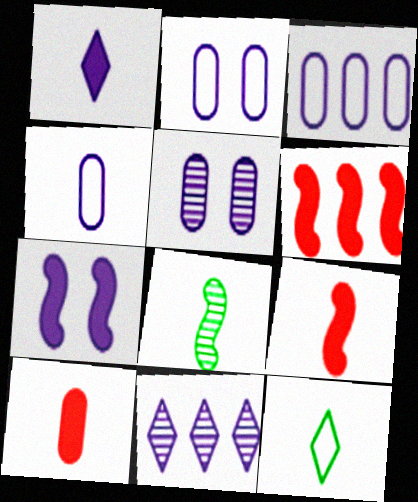[[2, 3, 4], 
[4, 7, 11], 
[5, 6, 12]]